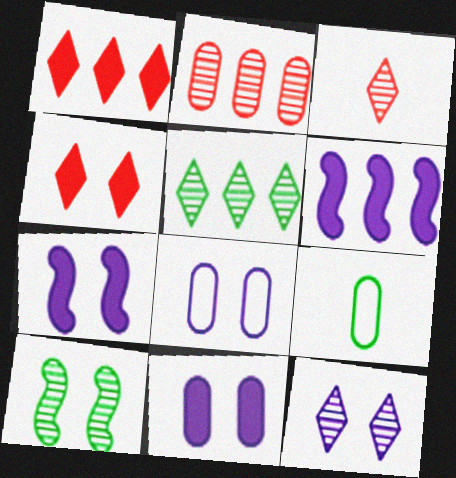[[2, 9, 11], 
[3, 5, 12], 
[4, 8, 10], 
[7, 8, 12]]